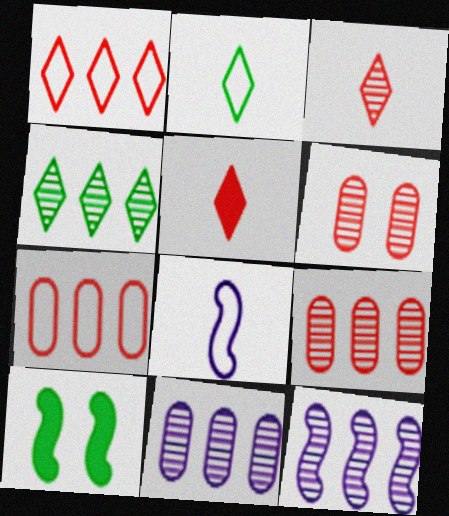[[4, 9, 12]]